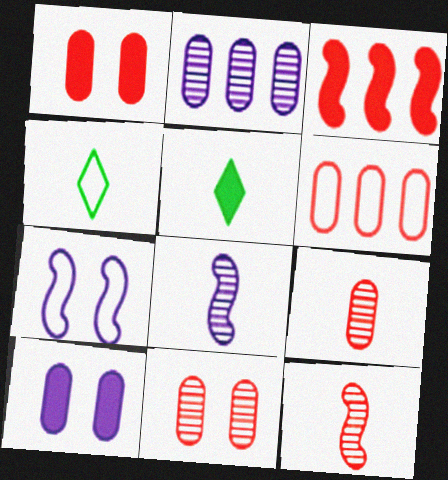[[1, 6, 9], 
[3, 5, 10], 
[4, 6, 7]]